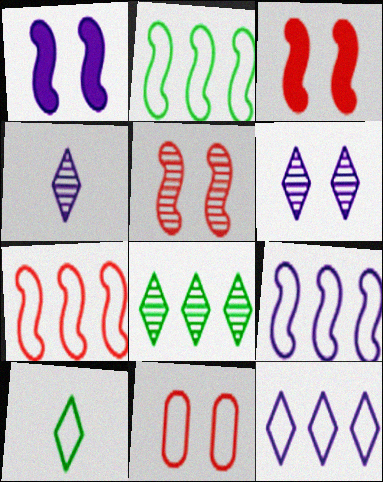[[2, 7, 9], 
[9, 10, 11]]